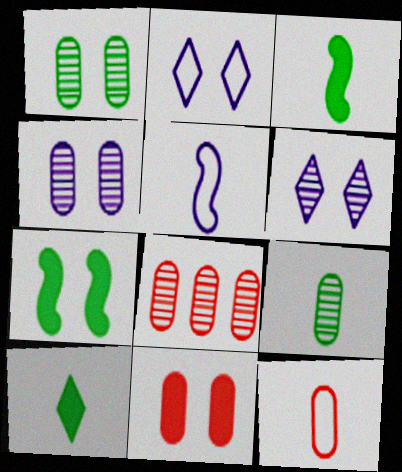[[2, 3, 8], 
[4, 8, 9], 
[8, 11, 12]]